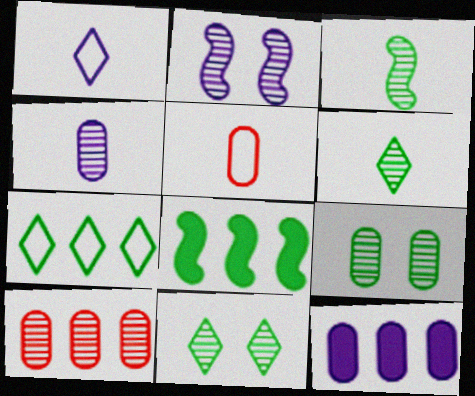[[1, 2, 12], 
[2, 6, 10], 
[4, 9, 10], 
[5, 9, 12]]